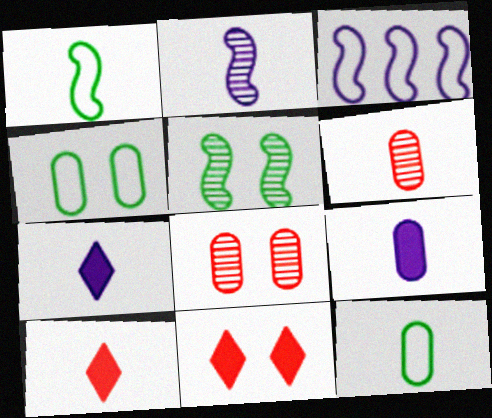[[1, 6, 7], 
[2, 10, 12], 
[6, 9, 12]]